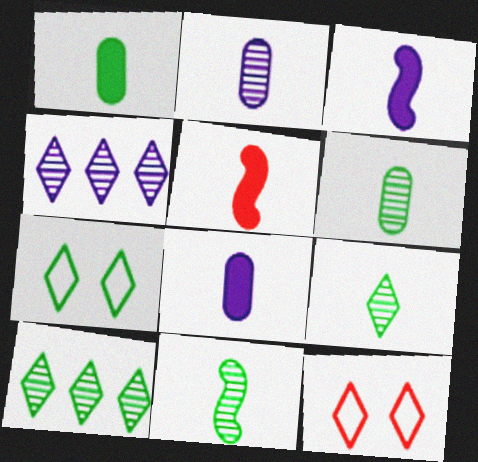[[6, 9, 11]]